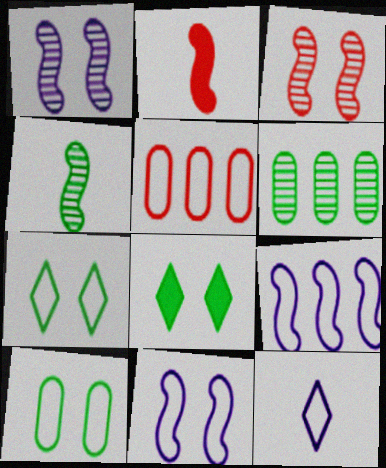[]